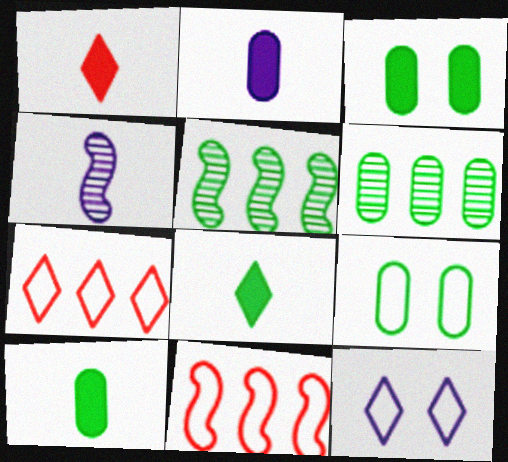[[3, 4, 7], 
[5, 8, 9], 
[6, 9, 10]]